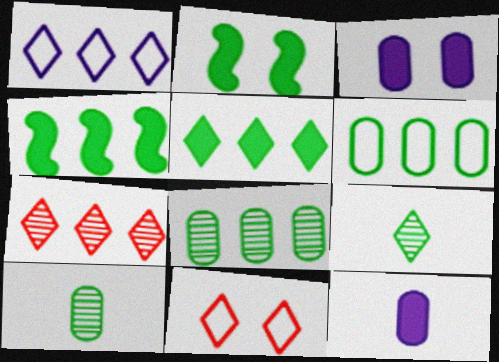[[1, 5, 7], 
[2, 6, 9]]